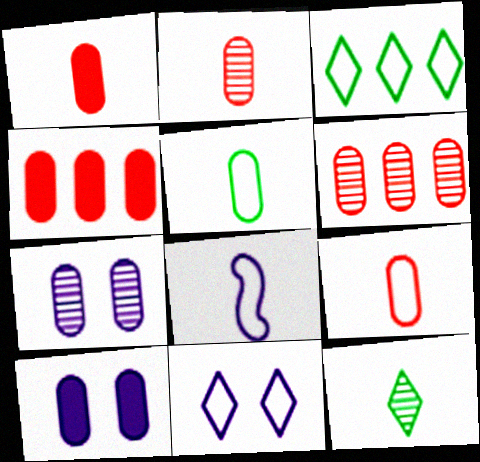[[1, 2, 9], 
[1, 8, 12], 
[4, 5, 7], 
[5, 6, 10]]